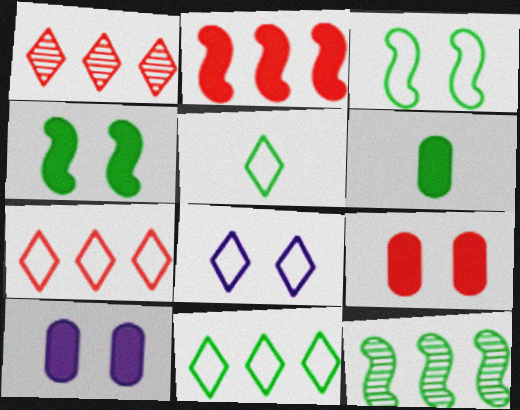[[5, 7, 8]]